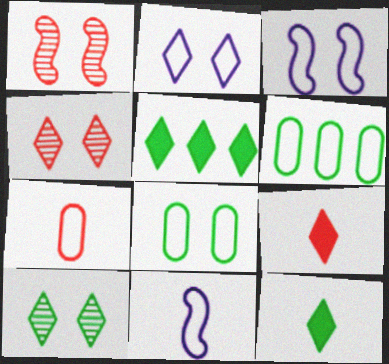[]